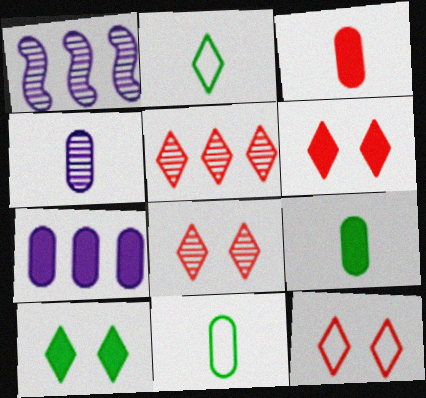[[1, 6, 11], 
[1, 9, 12], 
[3, 4, 11], 
[6, 8, 12]]